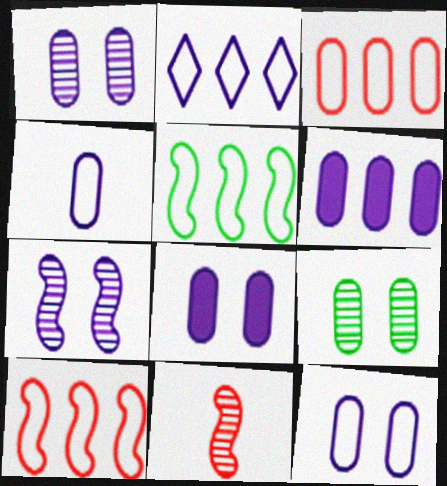[[1, 4, 6], 
[1, 8, 12], 
[2, 3, 5]]